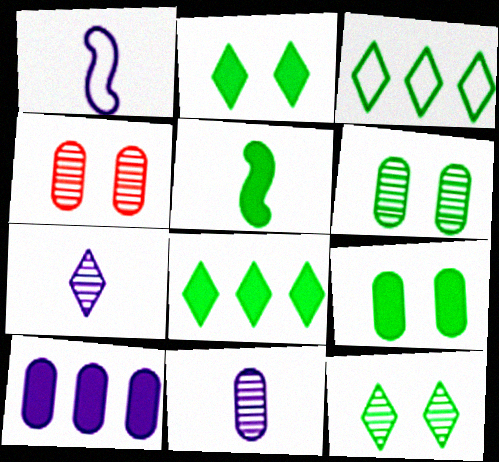[[1, 4, 8], 
[3, 5, 6], 
[5, 8, 9]]